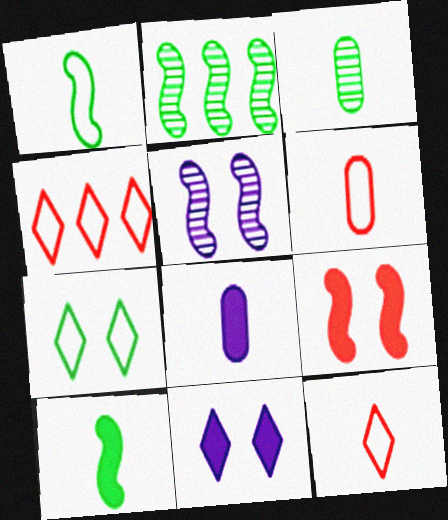[[2, 6, 11], 
[3, 6, 8]]